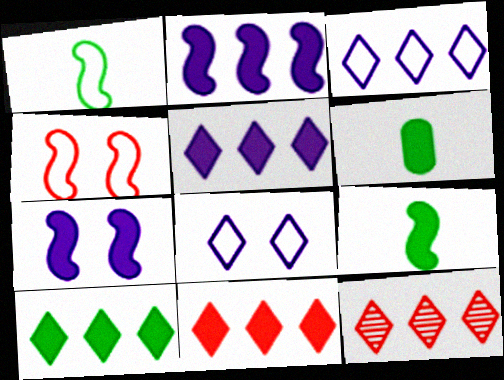[[3, 10, 12], 
[5, 10, 11], 
[6, 7, 11]]